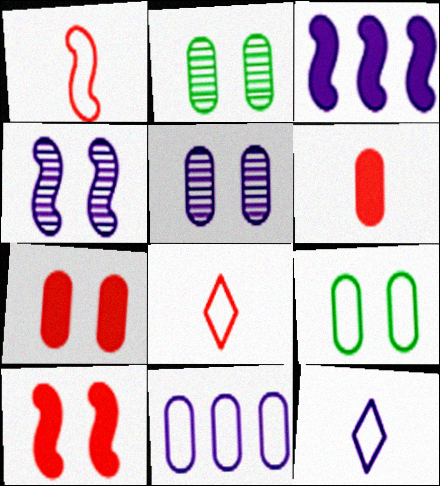[[2, 3, 8], 
[2, 6, 11], 
[3, 5, 12], 
[5, 7, 9]]